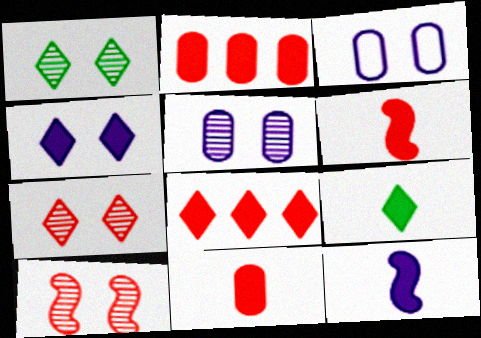[[1, 5, 10], 
[4, 8, 9], 
[9, 11, 12]]